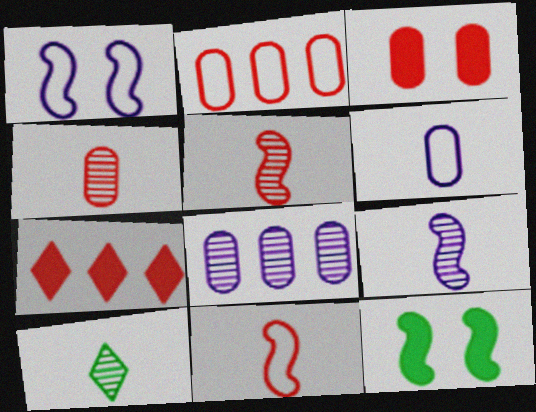[[2, 3, 4], 
[4, 9, 10]]